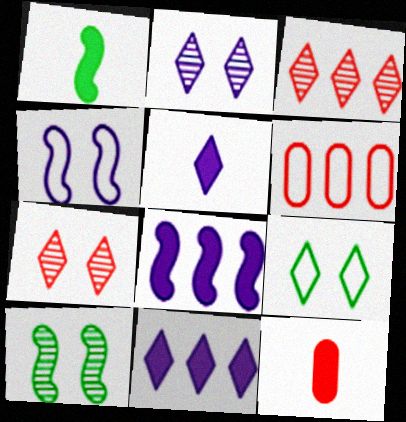[[1, 2, 6], 
[1, 5, 12], 
[3, 5, 9], 
[5, 6, 10]]